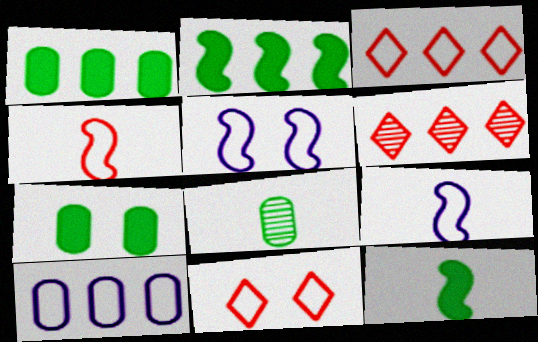[[2, 6, 10], 
[6, 7, 9]]